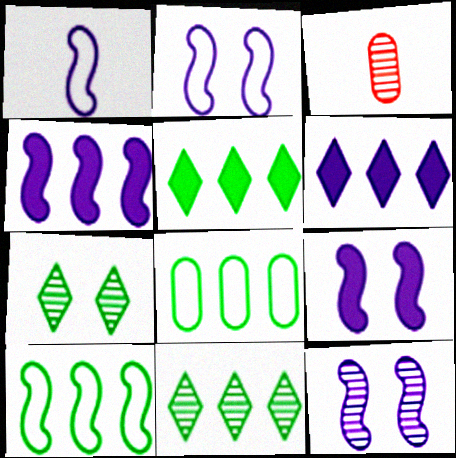[[1, 4, 12], 
[2, 3, 5], 
[2, 9, 12], 
[3, 11, 12]]